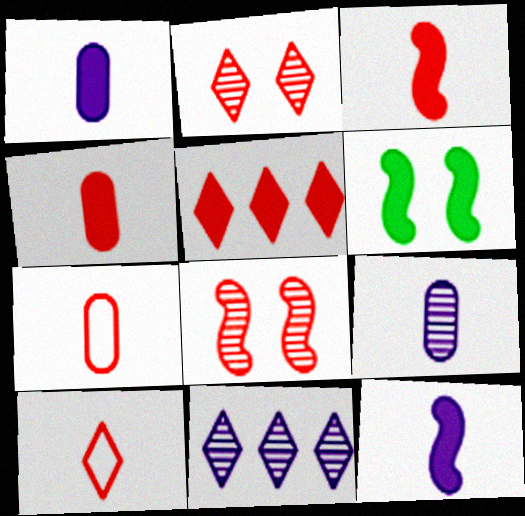[[1, 5, 6], 
[2, 5, 10], 
[5, 7, 8], 
[6, 7, 11]]